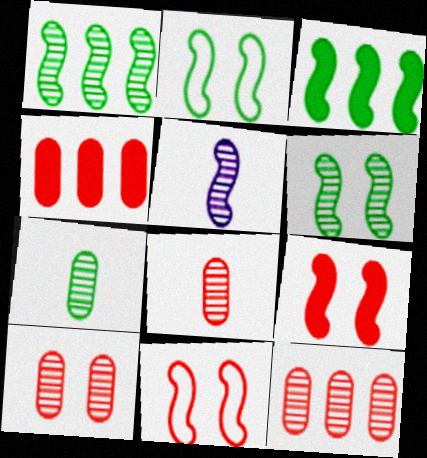[[3, 5, 11], 
[8, 10, 12]]